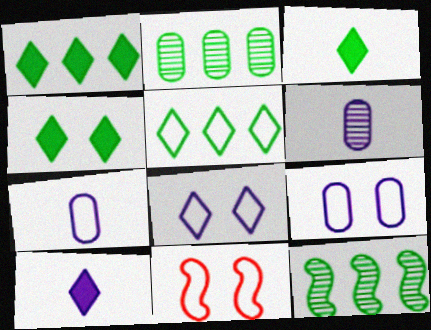[[1, 3, 4], 
[1, 6, 11], 
[2, 10, 11], 
[5, 7, 11]]